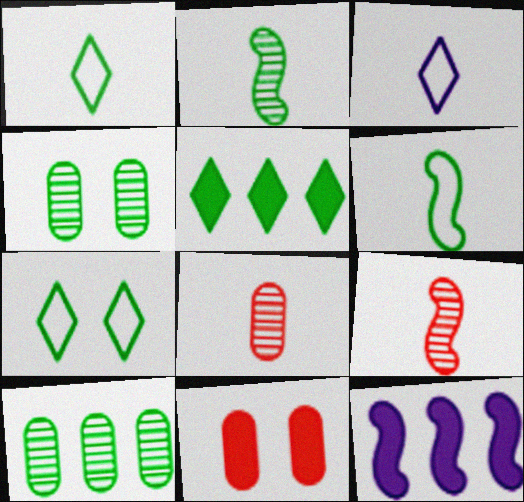[[4, 5, 6], 
[7, 8, 12]]